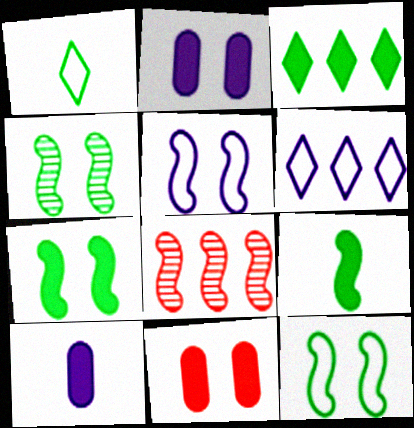[[1, 2, 8], 
[4, 7, 12], 
[5, 8, 9]]